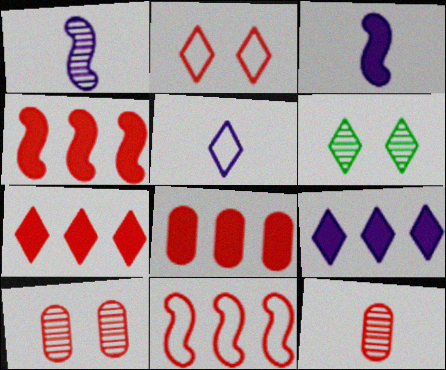[[2, 4, 12], 
[4, 7, 8], 
[5, 6, 7]]